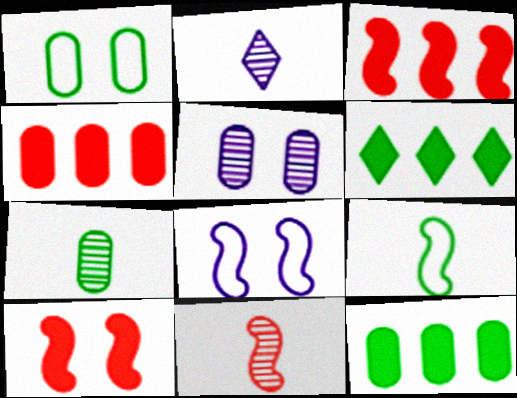[[1, 2, 3], 
[1, 7, 12], 
[2, 7, 11]]